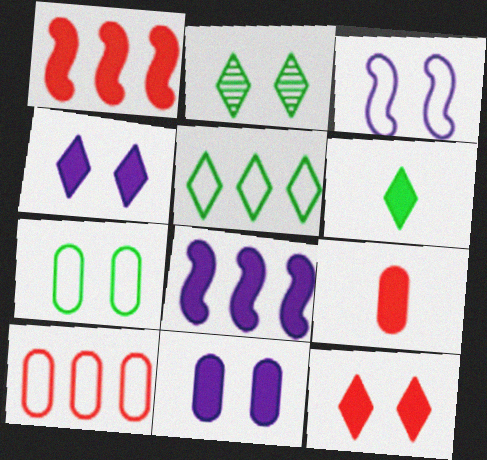[[1, 6, 11], 
[1, 9, 12], 
[2, 5, 6]]